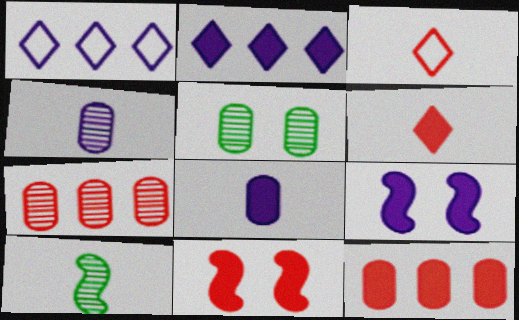[[1, 4, 9], 
[2, 8, 9], 
[3, 7, 11], 
[3, 8, 10], 
[4, 5, 7], 
[6, 11, 12]]